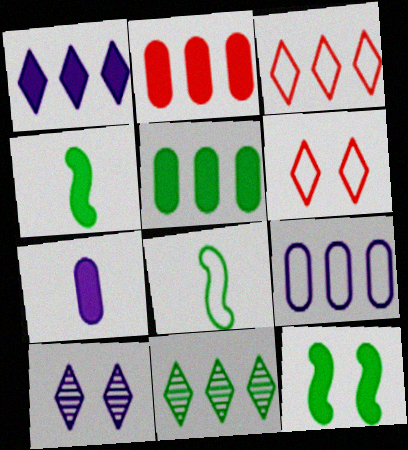[[1, 3, 11], 
[2, 8, 10], 
[6, 8, 9]]